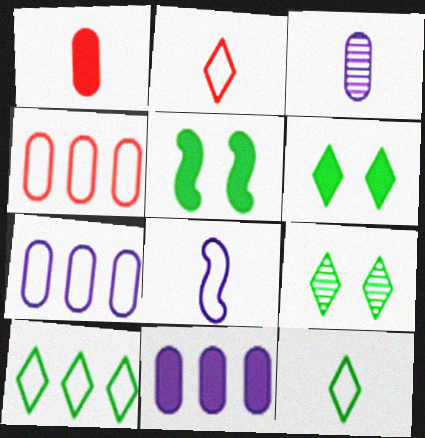[]